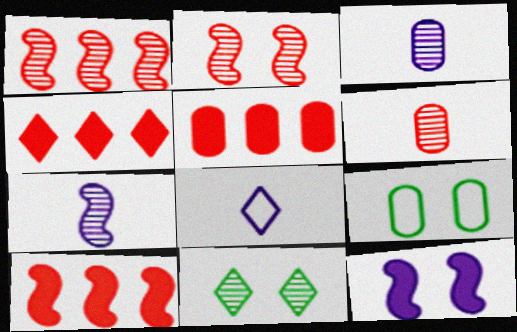[[1, 3, 11], 
[3, 5, 9], 
[4, 5, 10], 
[4, 7, 9], 
[4, 8, 11]]